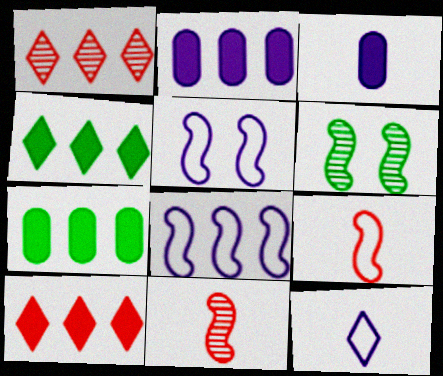[[1, 7, 8]]